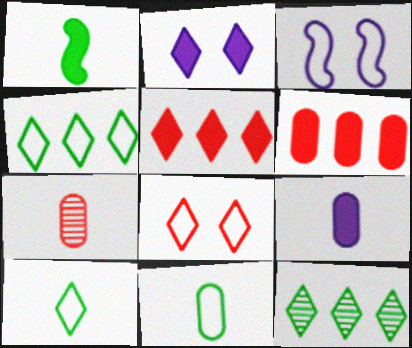[[1, 2, 6], 
[7, 9, 11]]